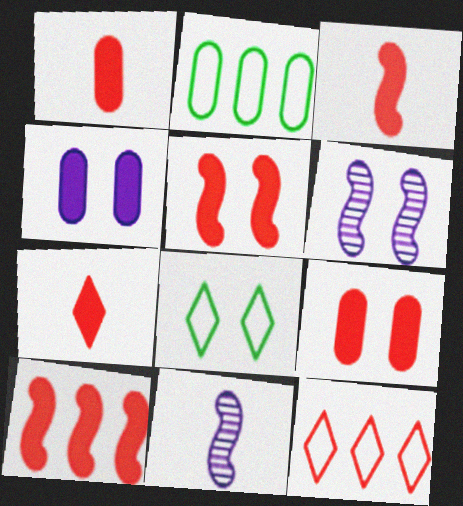[[1, 3, 7], 
[2, 6, 7], 
[3, 5, 10], 
[6, 8, 9], 
[7, 9, 10]]